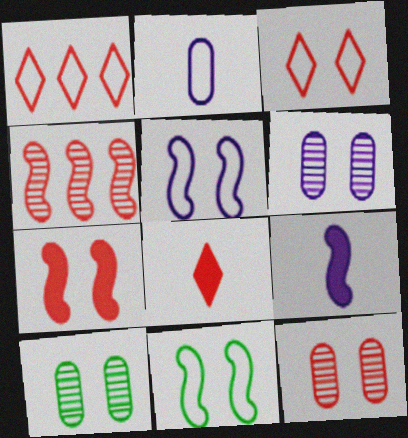[[1, 2, 11], 
[1, 9, 10], 
[3, 7, 12], 
[4, 9, 11], 
[6, 10, 12]]